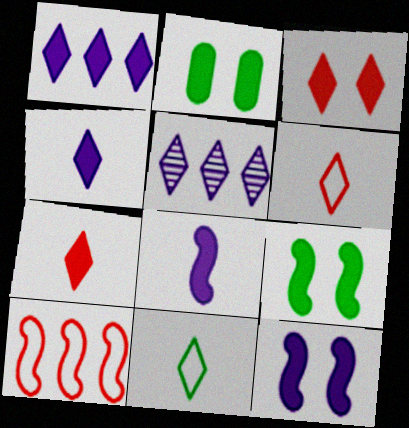[[2, 3, 12], 
[3, 5, 11]]